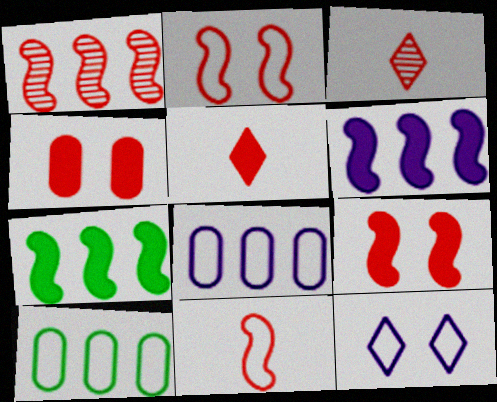[[1, 9, 11], 
[10, 11, 12]]